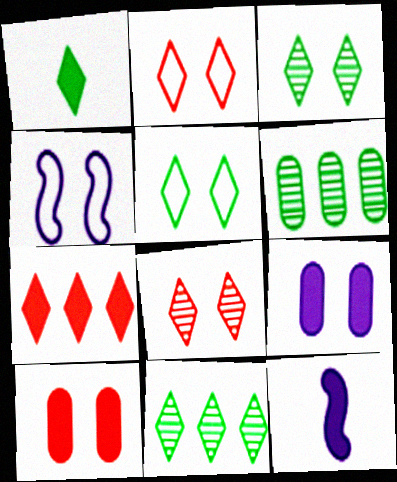[[1, 5, 11], 
[2, 6, 12], 
[3, 4, 10]]